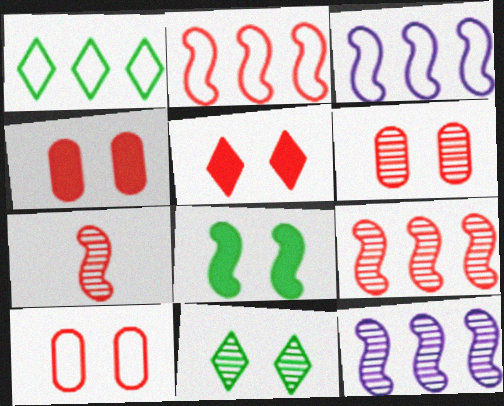[[3, 7, 8], 
[4, 6, 10]]